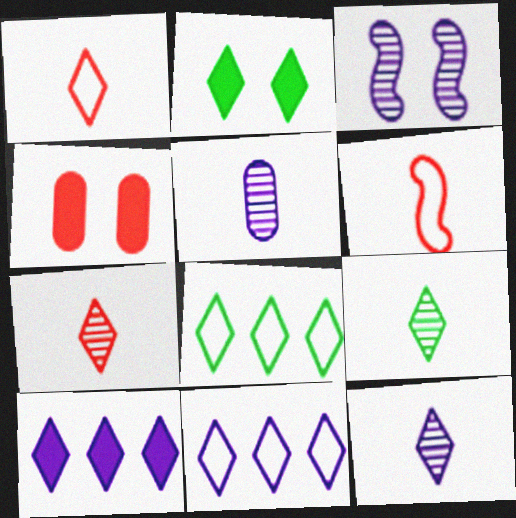[[2, 7, 11], 
[2, 8, 9], 
[7, 9, 12]]